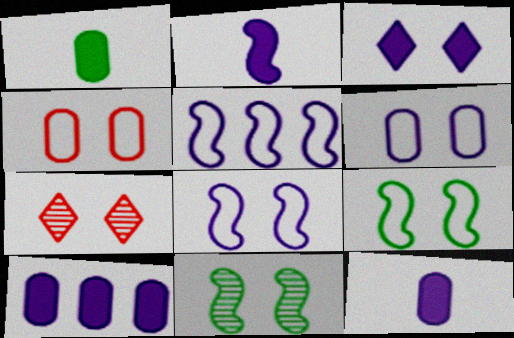[[1, 5, 7], 
[2, 3, 10], 
[3, 4, 11]]